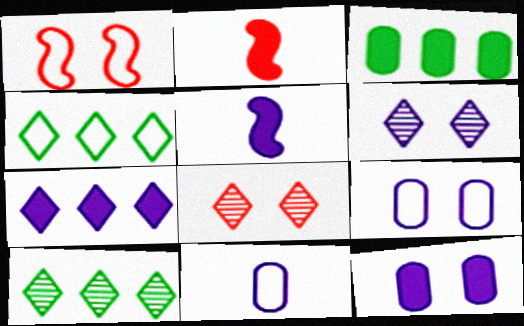[[1, 4, 11], 
[2, 9, 10], 
[5, 7, 12]]